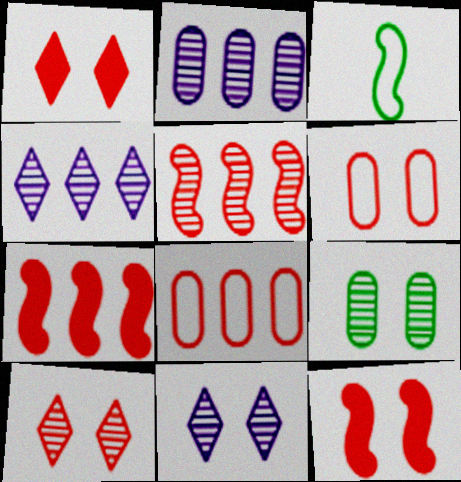[[1, 2, 3], 
[6, 10, 12]]